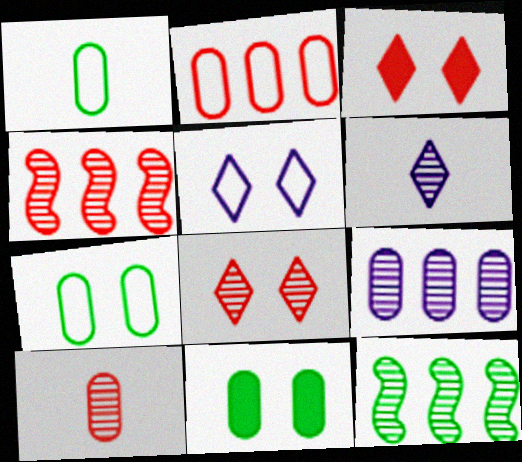[[4, 8, 10]]